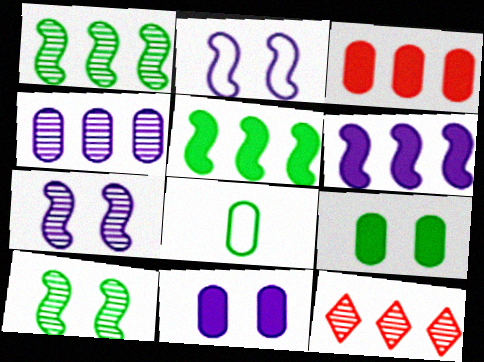[[1, 4, 12]]